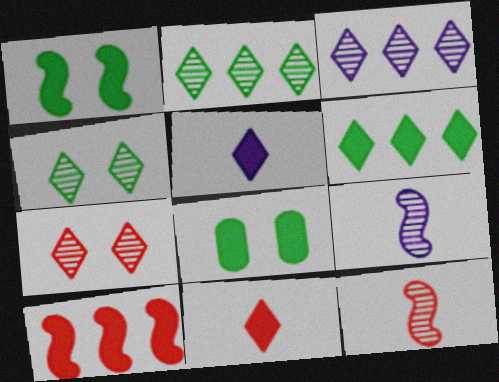[[5, 8, 10]]